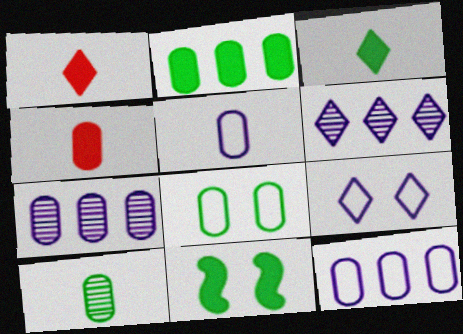[[2, 3, 11], 
[2, 8, 10], 
[4, 5, 10], 
[4, 7, 8]]